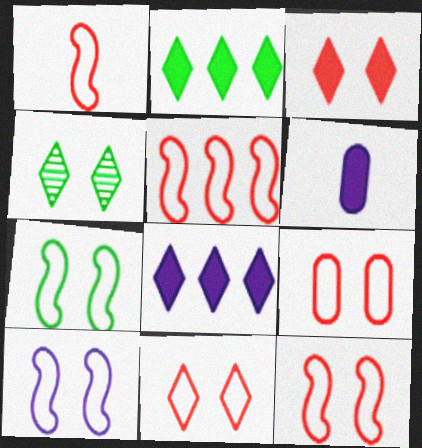[[1, 5, 12], 
[4, 5, 6], 
[7, 10, 12], 
[9, 11, 12]]